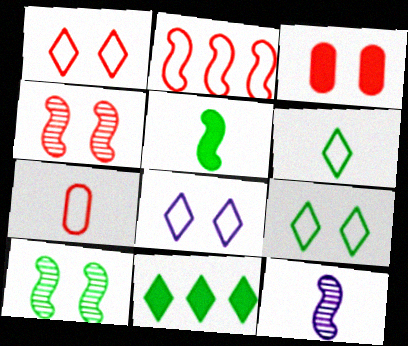[[1, 2, 7], 
[1, 3, 4], 
[1, 8, 9], 
[3, 8, 10]]